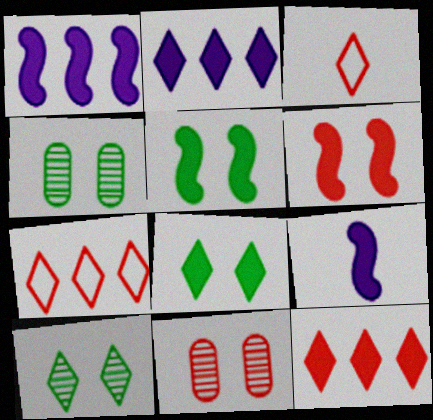[[1, 3, 4], 
[2, 3, 10], 
[4, 7, 9]]